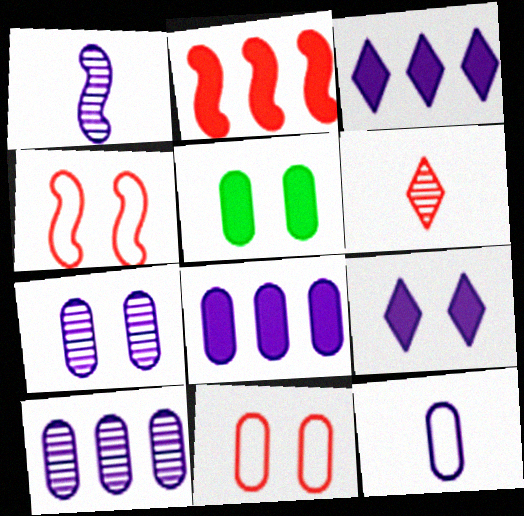[[2, 6, 11], 
[5, 7, 11], 
[7, 8, 12]]